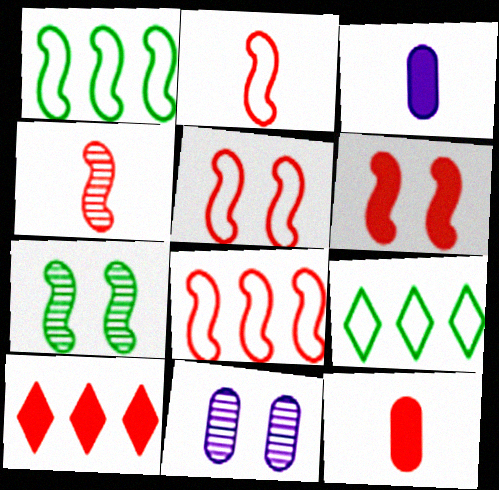[[2, 5, 8], 
[4, 6, 8], 
[6, 10, 12]]